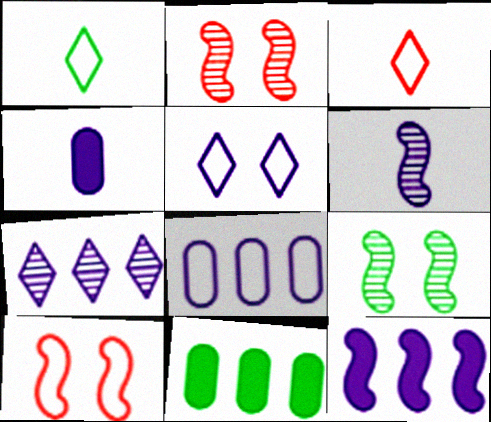[[1, 8, 10], 
[1, 9, 11], 
[7, 8, 12]]